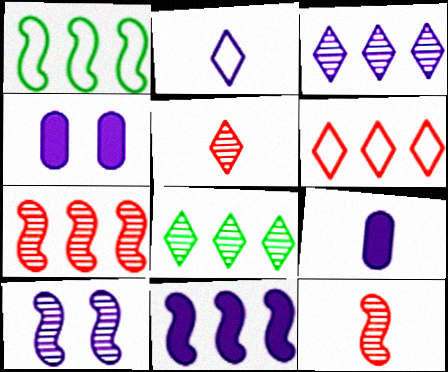[[1, 4, 5], 
[1, 7, 11]]